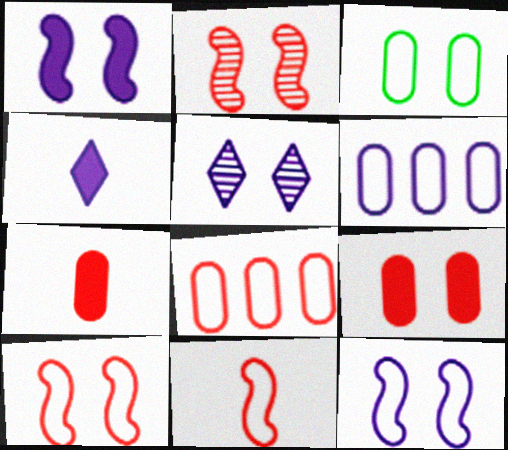[]